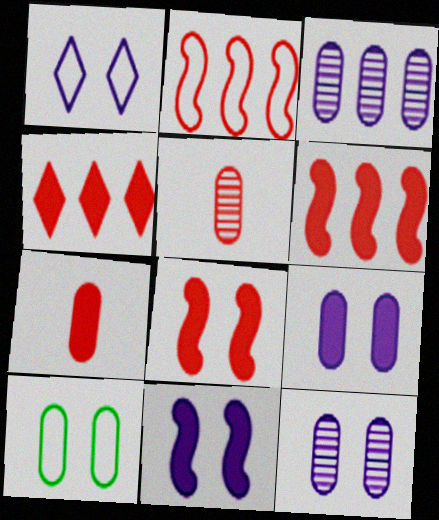[[1, 11, 12], 
[3, 7, 10], 
[4, 7, 8]]